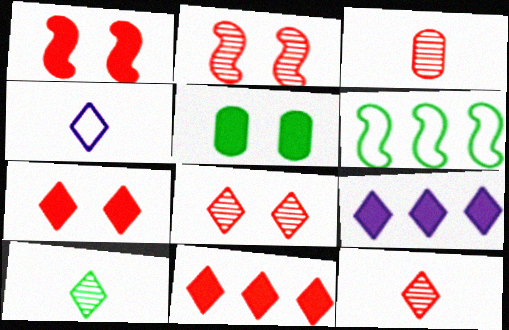[[5, 6, 10]]